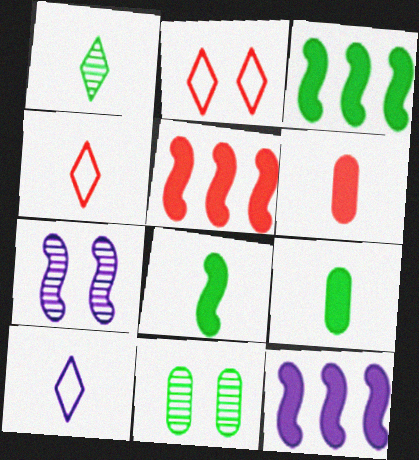[[3, 5, 12], 
[4, 11, 12], 
[5, 10, 11]]